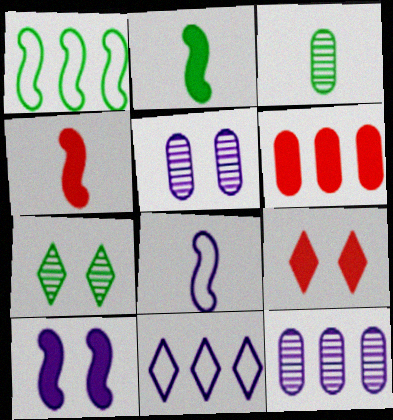[[4, 6, 9], 
[6, 7, 8]]